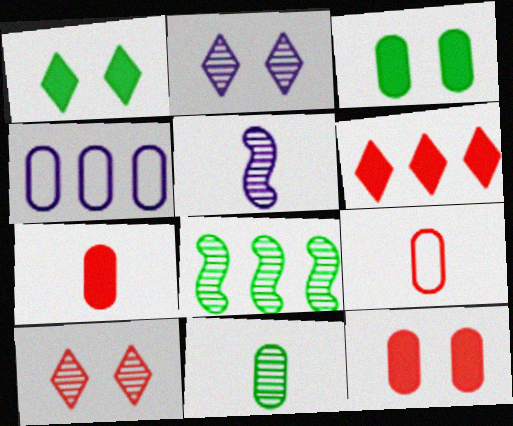[[4, 6, 8], 
[4, 11, 12]]